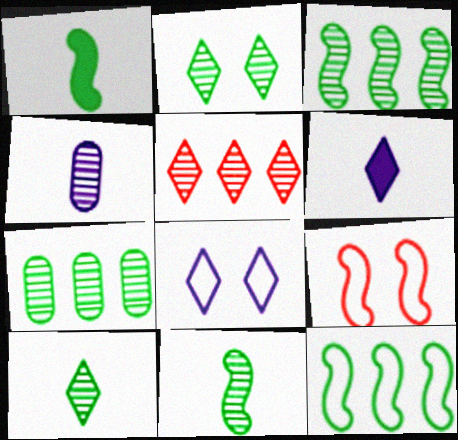[[2, 7, 11], 
[6, 7, 9]]